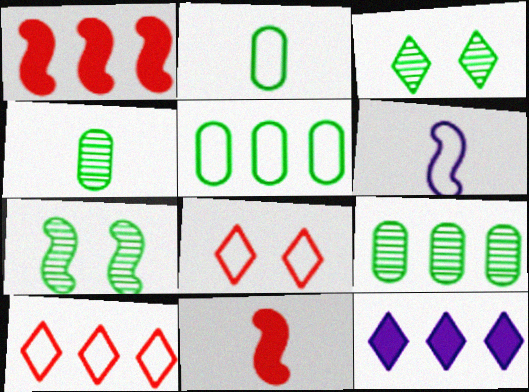[[1, 6, 7], 
[5, 6, 8]]